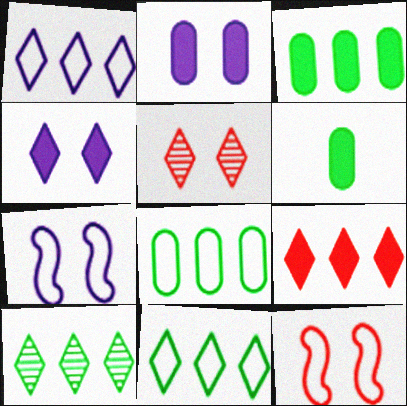[[1, 9, 10]]